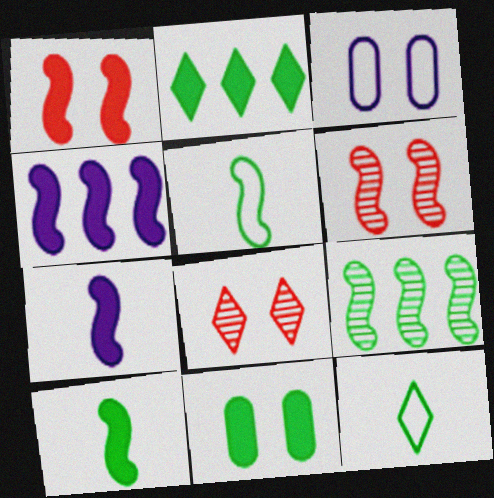[[1, 4, 10], 
[2, 10, 11], 
[4, 5, 6], 
[9, 11, 12]]